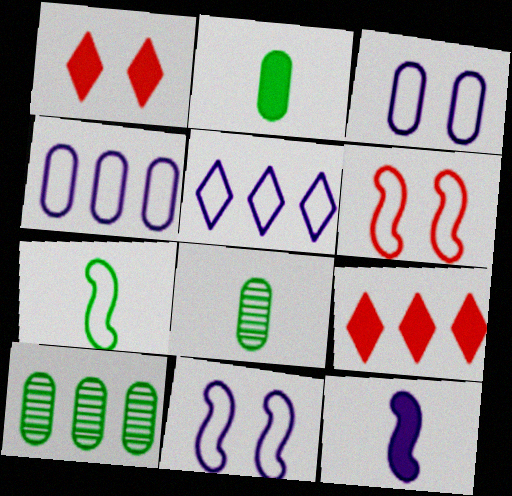[[8, 9, 11]]